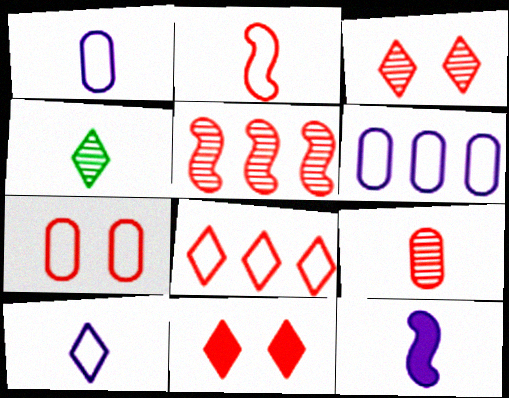[[2, 7, 8], 
[3, 5, 9]]